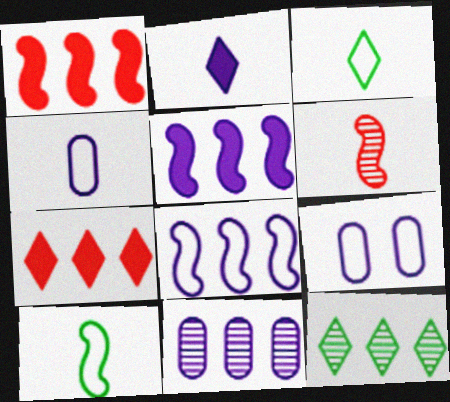[]